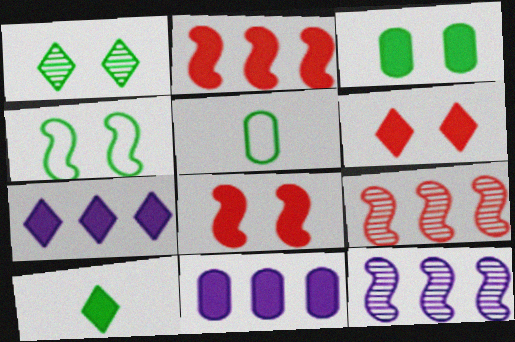[[1, 3, 4], 
[5, 6, 12], 
[6, 7, 10], 
[8, 10, 11]]